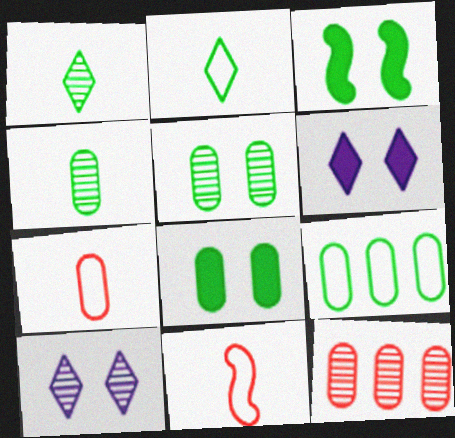[[1, 3, 9], 
[4, 8, 9]]